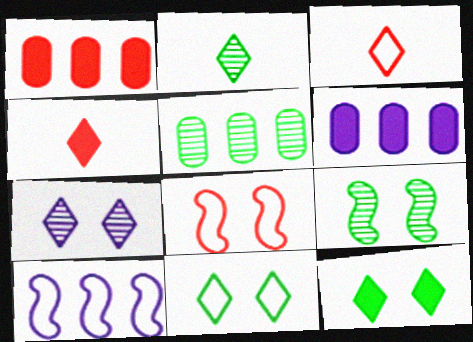[[2, 5, 9], 
[2, 6, 8], 
[3, 6, 9]]